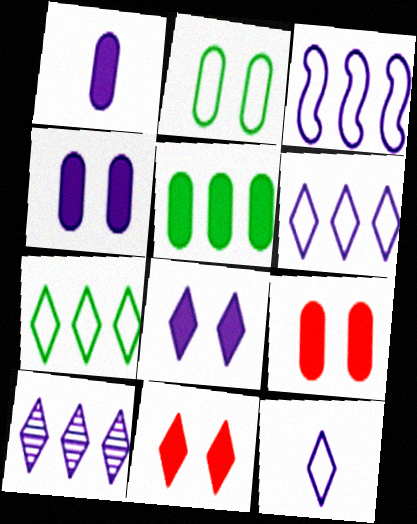[[1, 5, 9], 
[8, 10, 12]]